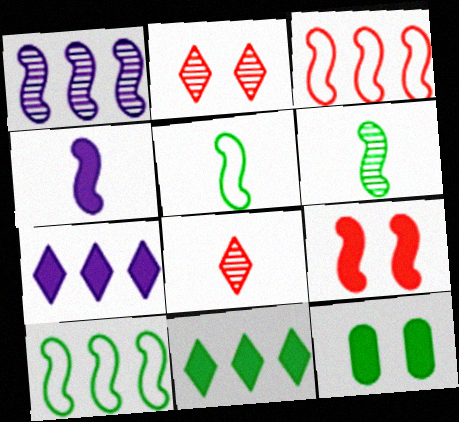[[1, 5, 9]]